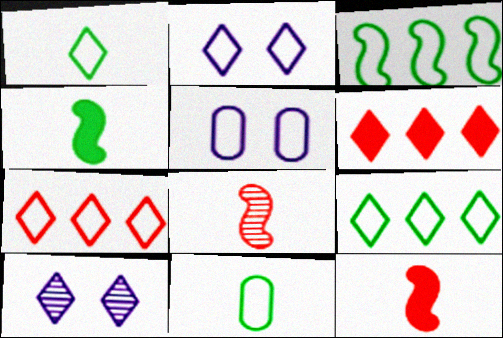[[1, 2, 7], 
[1, 6, 10]]